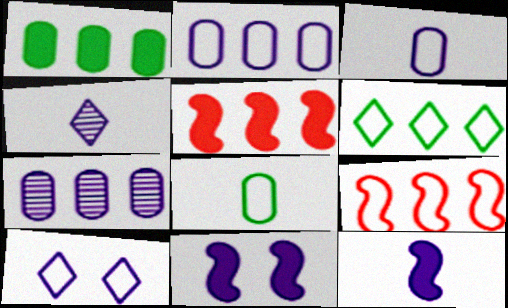[[2, 4, 11], 
[2, 6, 9], 
[3, 4, 12], 
[5, 6, 7], 
[7, 10, 12], 
[8, 9, 10]]